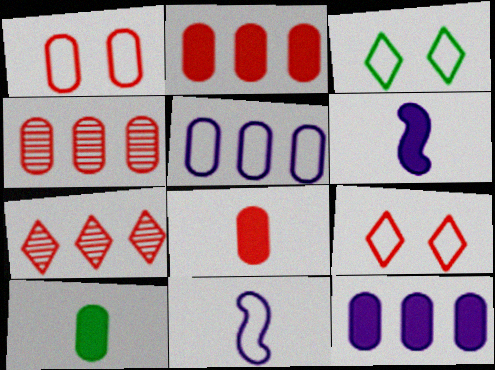[[1, 4, 8], 
[3, 4, 6]]